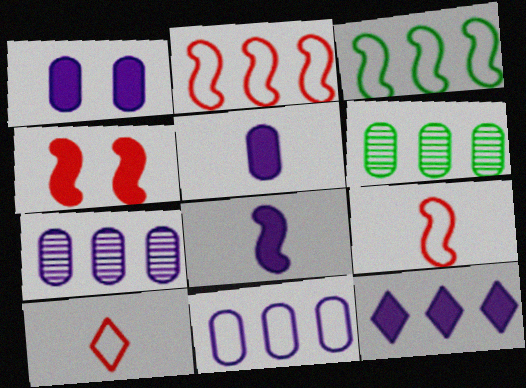[[1, 8, 12], 
[2, 6, 12]]